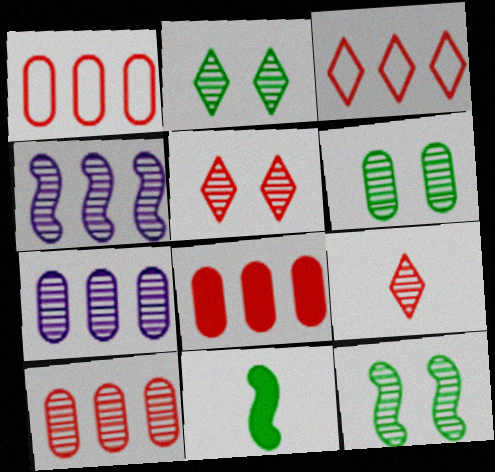[[1, 8, 10], 
[2, 6, 12], 
[4, 6, 9], 
[7, 9, 12]]